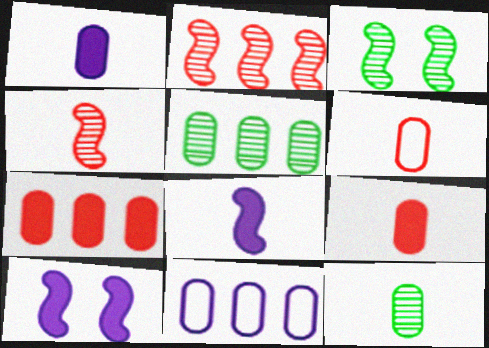[[1, 6, 12], 
[5, 7, 11]]